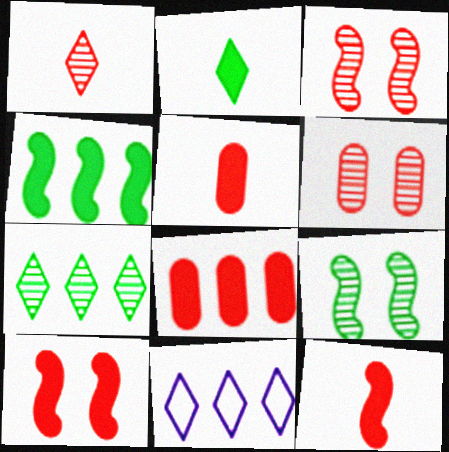[[5, 9, 11]]